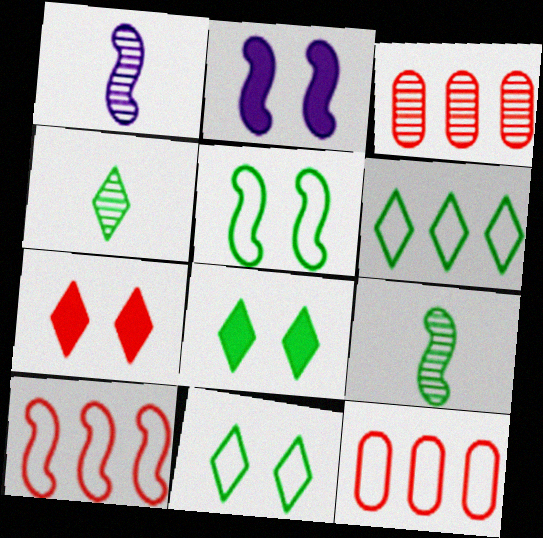[[1, 8, 12], 
[2, 4, 12], 
[2, 9, 10], 
[4, 6, 8]]